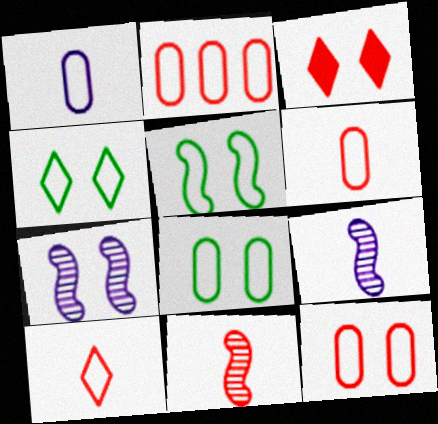[[1, 2, 8], 
[2, 3, 11], 
[2, 6, 12], 
[3, 7, 8], 
[4, 5, 8]]